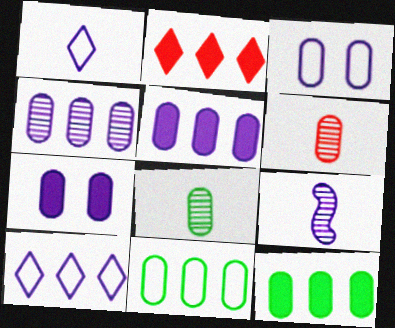[[3, 6, 12], 
[6, 7, 11], 
[7, 9, 10]]